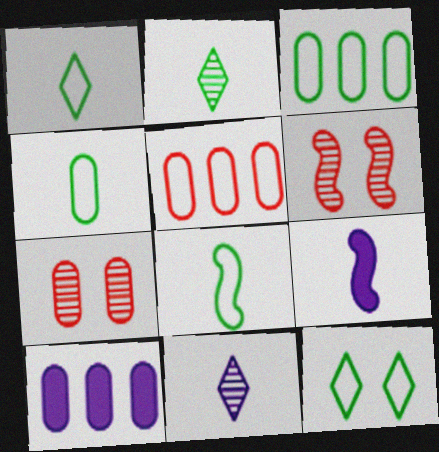[[1, 4, 8], 
[1, 6, 10], 
[3, 8, 12], 
[4, 7, 10]]